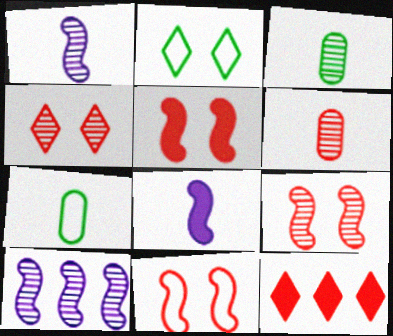[[3, 4, 10], 
[5, 9, 11], 
[6, 11, 12]]